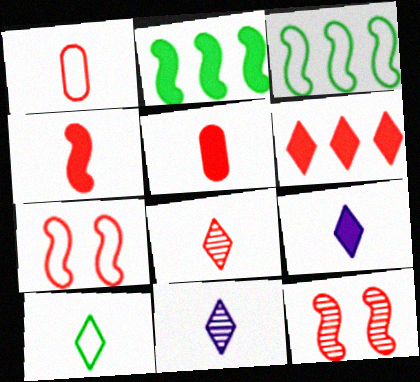[[1, 4, 8], 
[1, 6, 12], 
[8, 9, 10]]